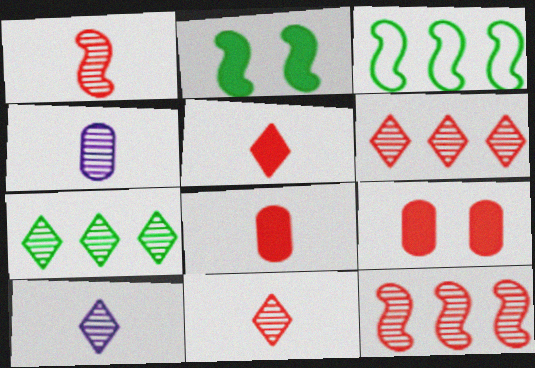[[3, 9, 10]]